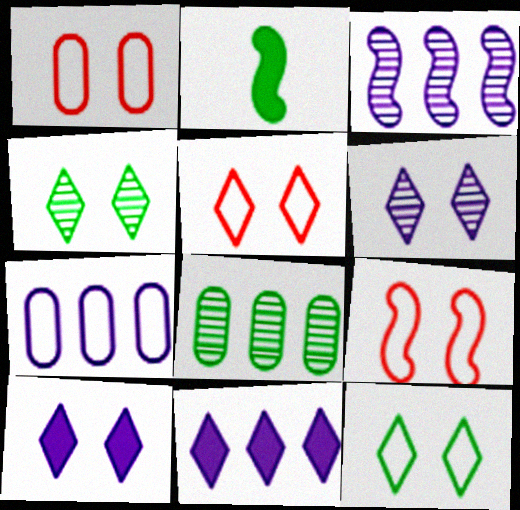[[1, 5, 9], 
[2, 3, 9], 
[2, 8, 12], 
[3, 7, 11], 
[4, 5, 10]]